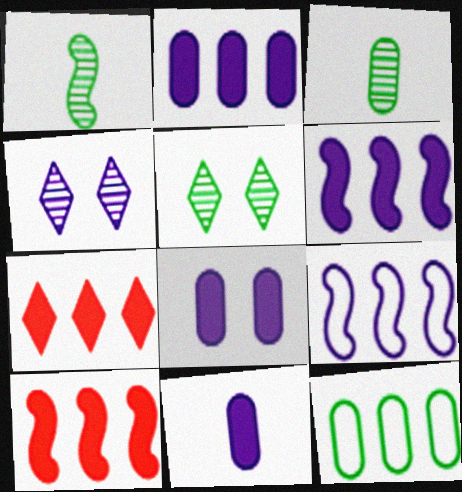[[2, 8, 11], 
[4, 9, 11]]